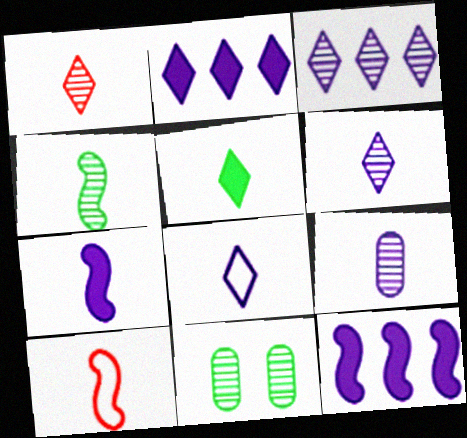[[1, 4, 9], 
[1, 5, 8], 
[2, 10, 11], 
[4, 7, 10], 
[5, 9, 10], 
[7, 8, 9]]